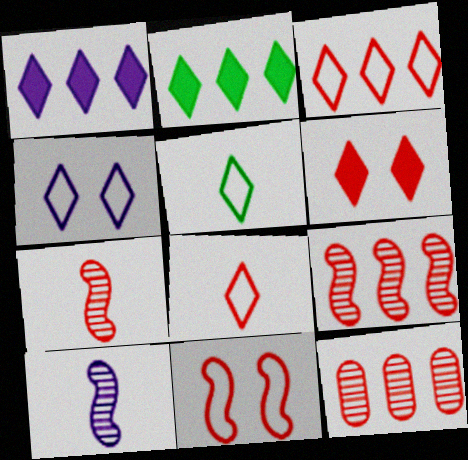[[3, 4, 5]]